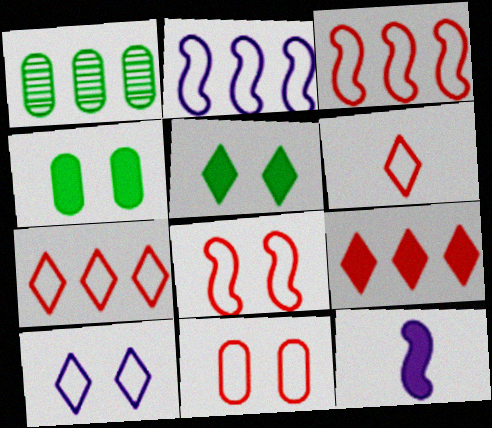[[1, 2, 9], 
[3, 6, 11], 
[4, 9, 12]]